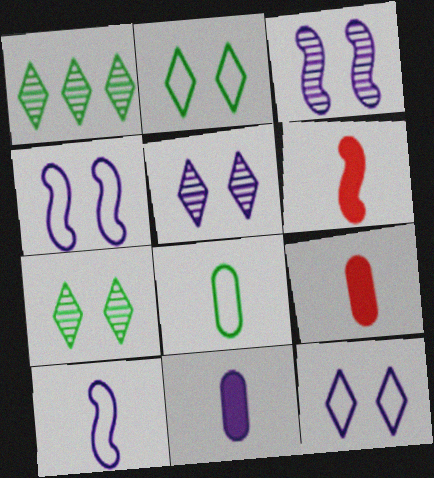[[1, 4, 9]]